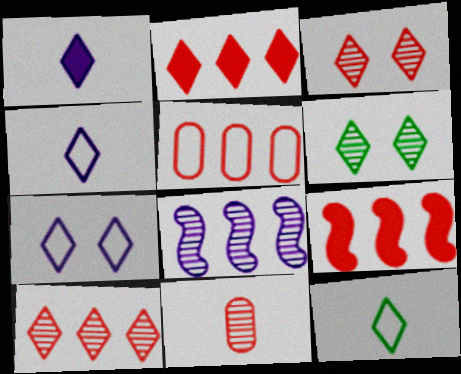[[2, 4, 6], 
[5, 9, 10], 
[6, 8, 11]]